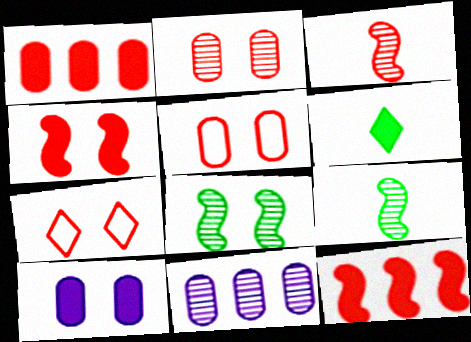[[1, 3, 7], 
[2, 4, 7], 
[6, 10, 12], 
[7, 8, 10]]